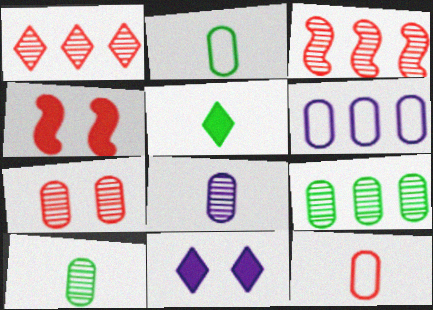[[1, 4, 12], 
[2, 3, 11], 
[7, 8, 9]]